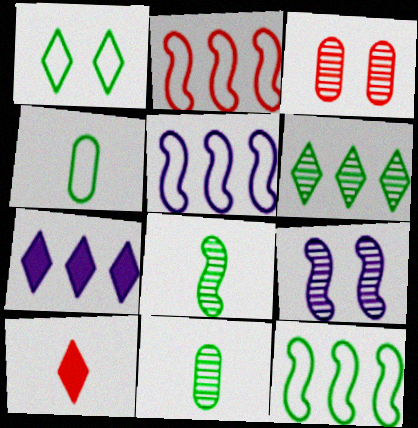[[1, 4, 12], 
[2, 3, 10], 
[2, 5, 12]]